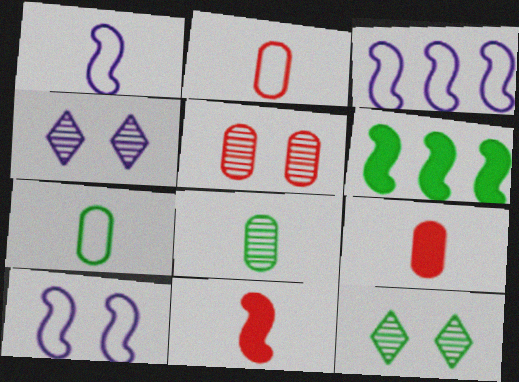[[1, 3, 10], 
[2, 4, 6], 
[3, 9, 12], 
[6, 7, 12]]